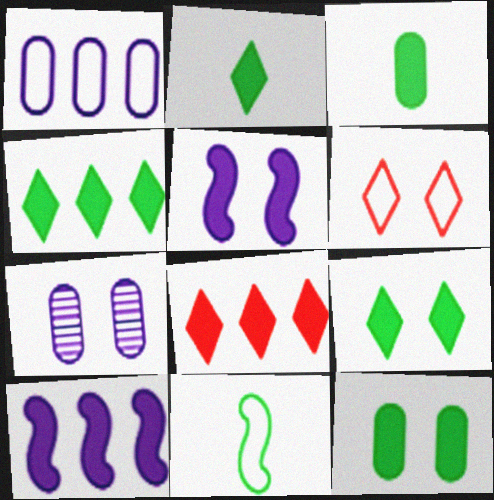[[1, 6, 11], 
[2, 4, 9], 
[3, 5, 8], 
[7, 8, 11]]